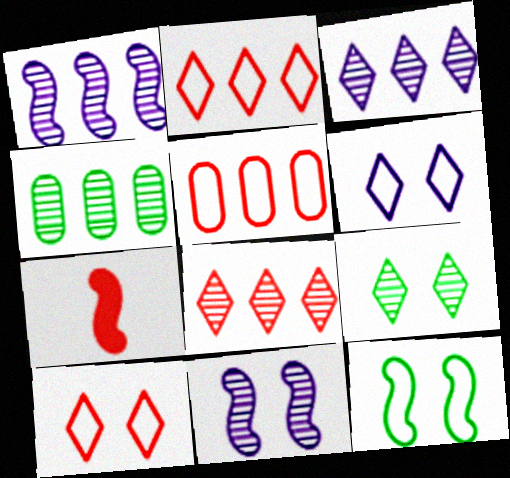[[1, 4, 8], 
[1, 7, 12], 
[4, 6, 7]]